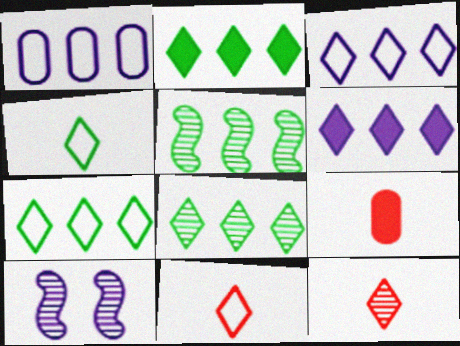[[2, 7, 8], 
[7, 9, 10]]